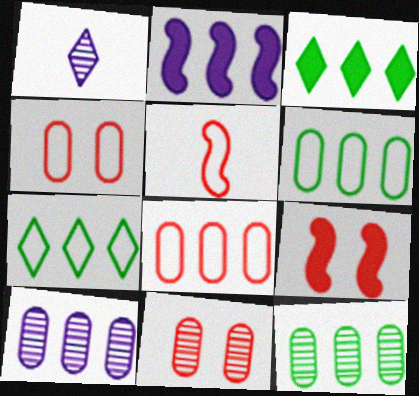[[1, 6, 9]]